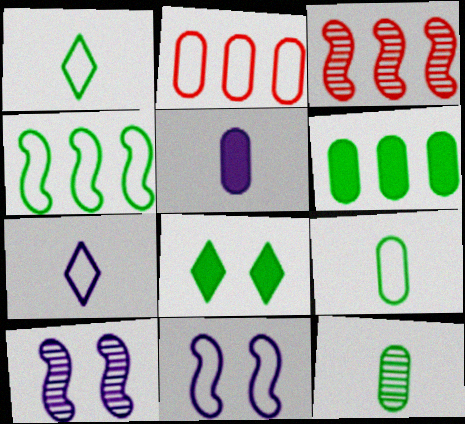[[1, 2, 11], 
[4, 8, 12]]